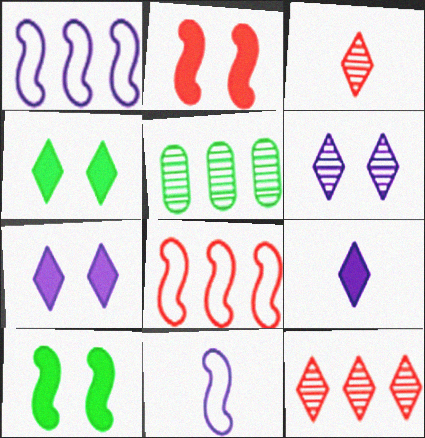[]